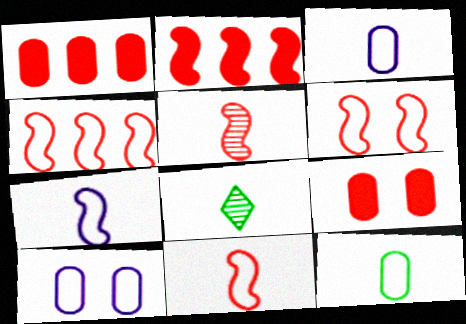[[2, 5, 6], 
[2, 8, 10], 
[4, 6, 11]]